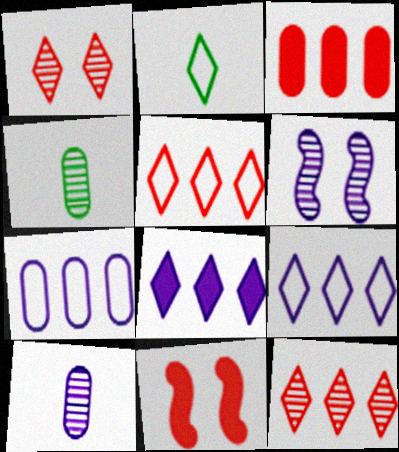[[1, 2, 8], 
[2, 3, 6], 
[4, 6, 12], 
[4, 9, 11]]